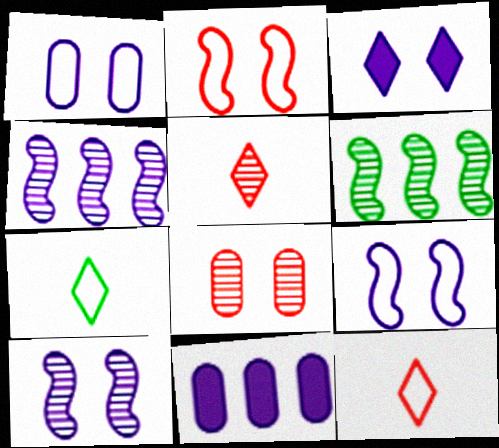[[1, 3, 10]]